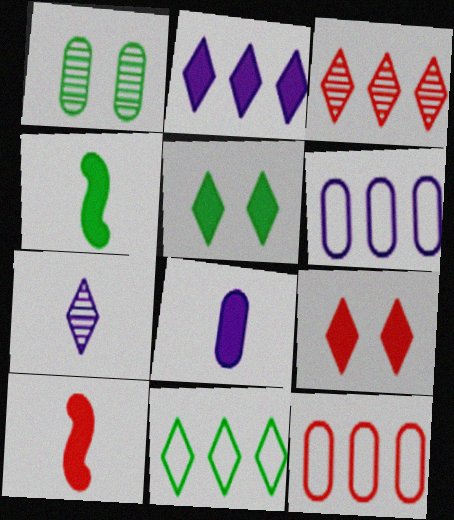[[1, 4, 11], 
[1, 8, 12], 
[2, 3, 11], 
[7, 9, 11]]